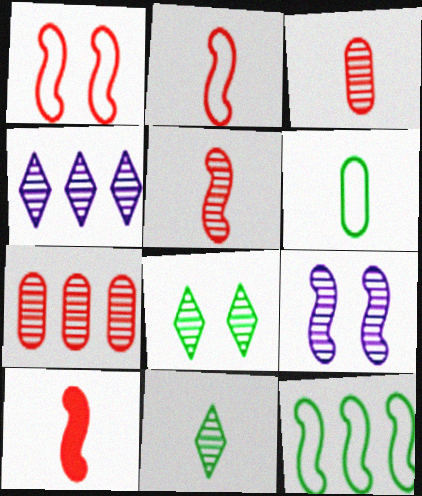[[2, 5, 10], 
[7, 9, 11], 
[9, 10, 12]]